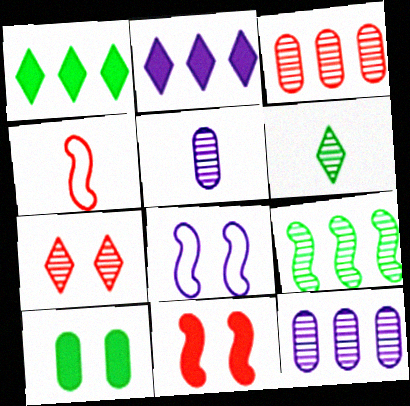[[2, 5, 8], 
[5, 7, 9], 
[7, 8, 10]]